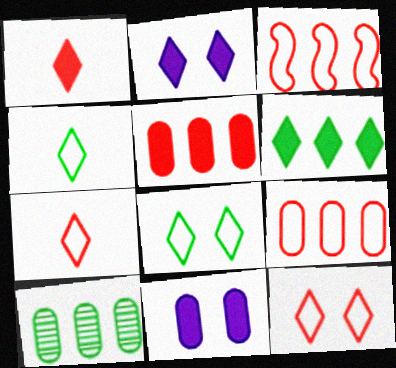[[1, 2, 6]]